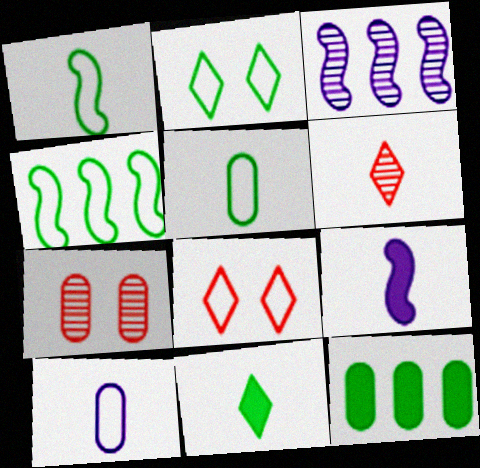[[2, 4, 5], 
[4, 8, 10], 
[5, 6, 9], 
[7, 10, 12]]